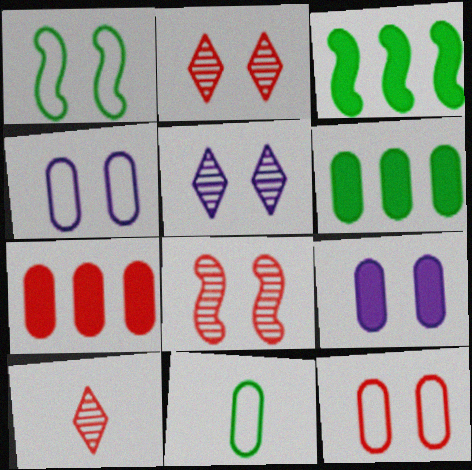[[1, 2, 9], 
[3, 4, 10]]